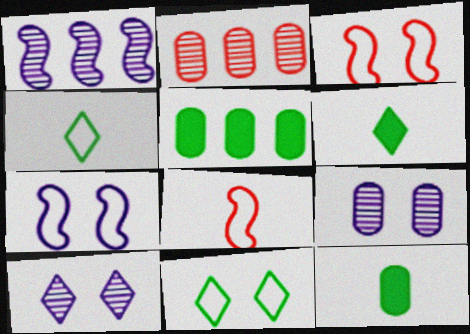[[2, 6, 7], 
[5, 8, 10]]